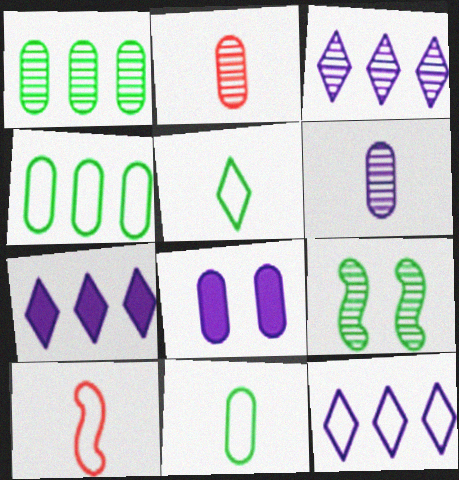[[2, 3, 9], 
[2, 4, 8], 
[3, 7, 12]]